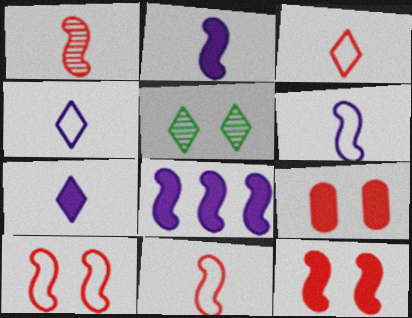[]